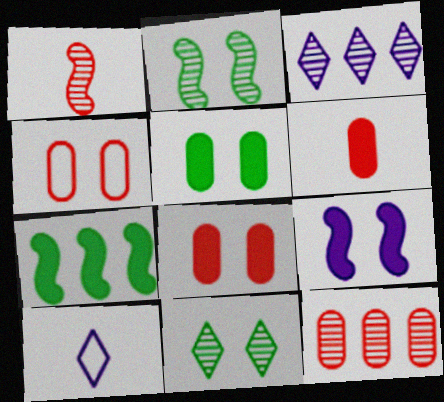[[4, 6, 12], 
[4, 9, 11]]